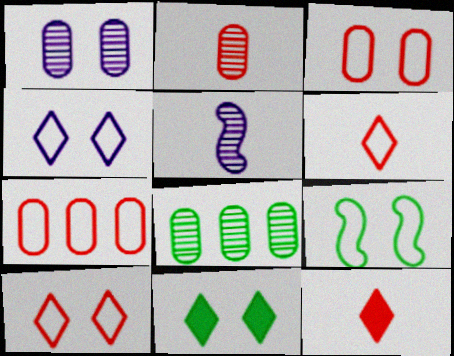[[1, 2, 8], 
[3, 4, 9], 
[5, 7, 11]]